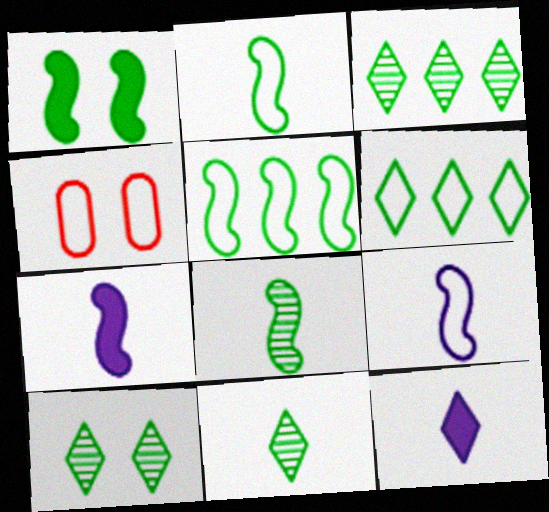[[1, 5, 8], 
[3, 4, 7], 
[3, 10, 11], 
[4, 6, 9]]